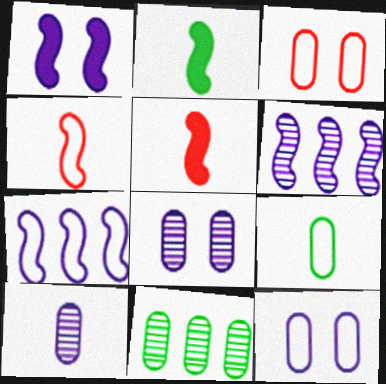[]